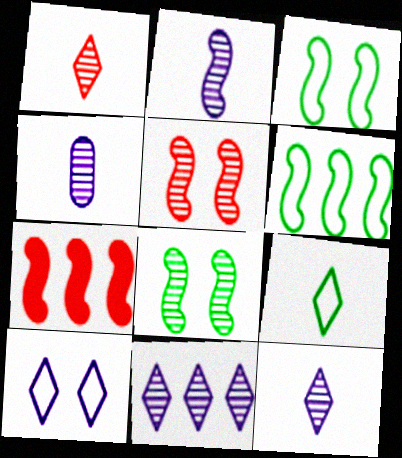[[2, 3, 7], 
[2, 4, 12]]